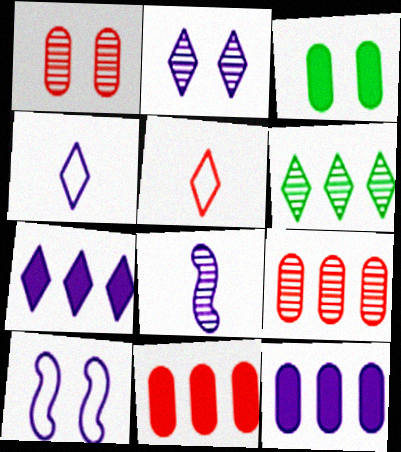[[1, 6, 8], 
[2, 4, 7]]